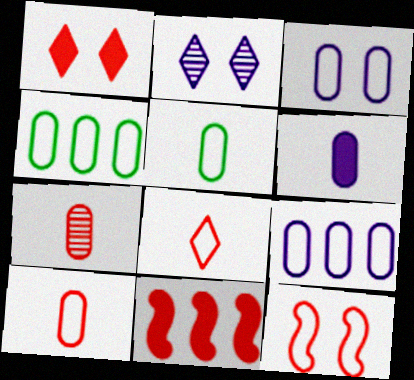[[2, 5, 11], 
[3, 4, 10], 
[5, 6, 7]]